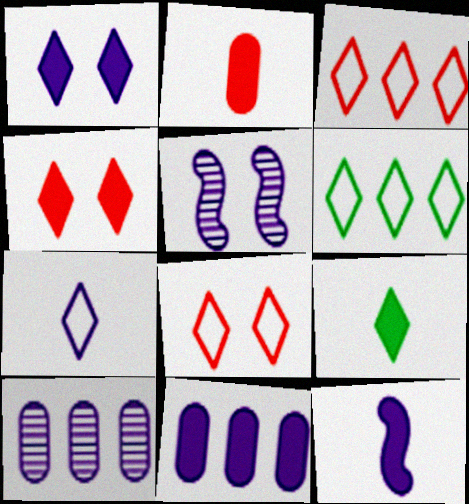[[1, 11, 12], 
[2, 5, 6], 
[2, 9, 12], 
[5, 7, 11], 
[6, 7, 8]]